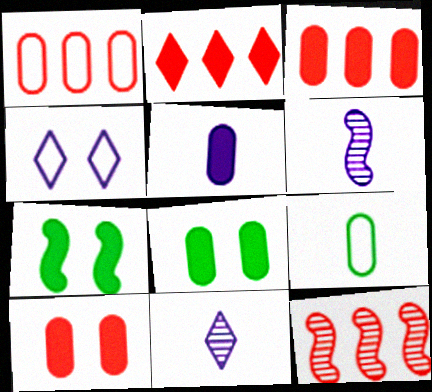[[1, 2, 12], 
[1, 7, 11], 
[2, 5, 7], 
[3, 5, 8]]